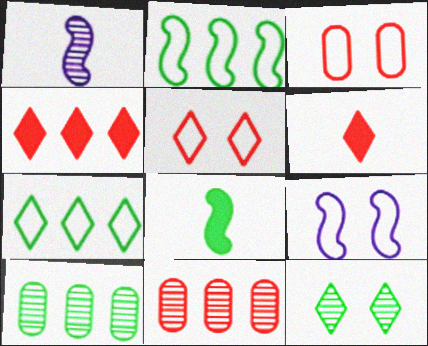[[1, 11, 12], 
[6, 9, 10]]